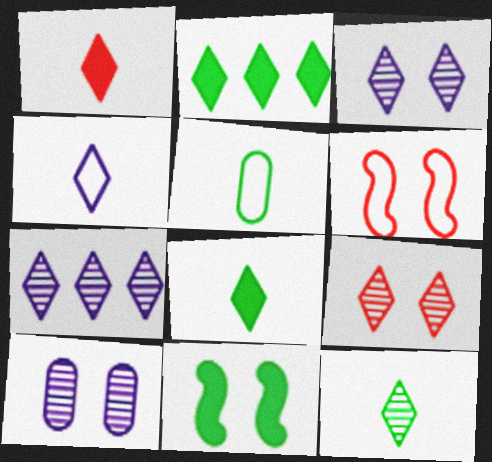[[1, 4, 12], 
[2, 4, 9], 
[7, 9, 12]]